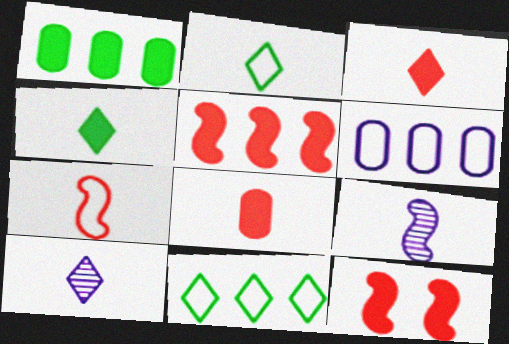[[2, 3, 10], 
[2, 8, 9]]